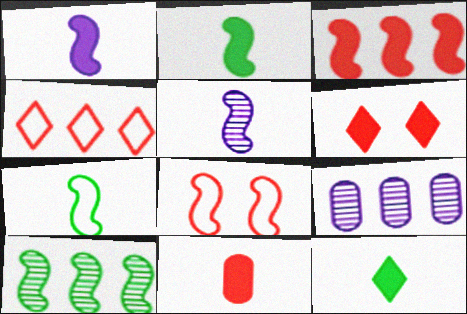[[1, 8, 10], 
[1, 11, 12], 
[3, 6, 11], 
[6, 7, 9], 
[8, 9, 12]]